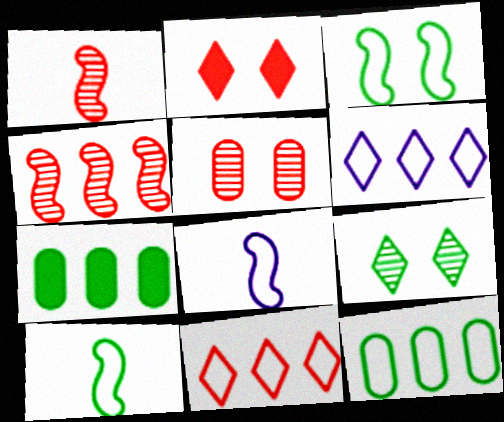[[4, 6, 7], 
[7, 9, 10]]